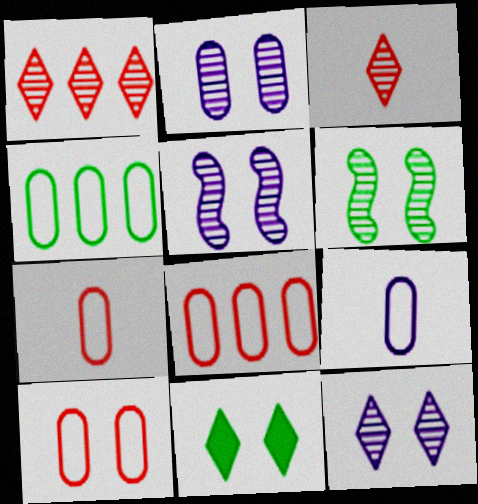[[2, 5, 12], 
[4, 9, 10], 
[5, 10, 11], 
[7, 8, 10]]